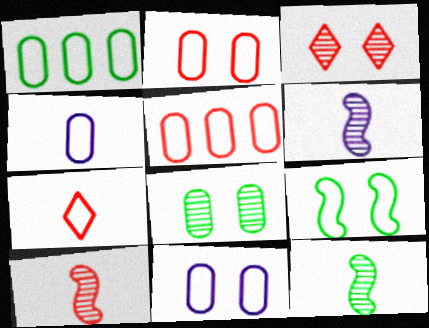[[1, 2, 4], 
[6, 10, 12]]